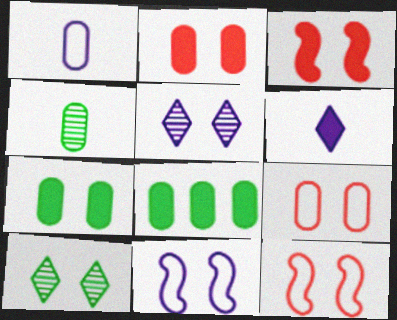[[2, 10, 11], 
[3, 6, 8], 
[5, 7, 12]]